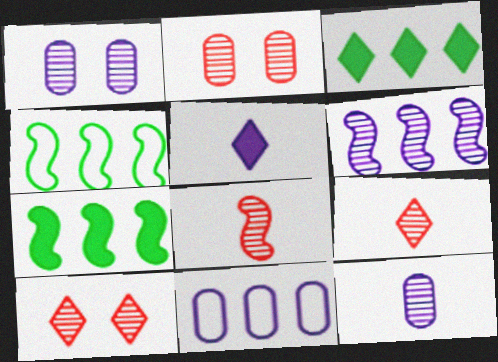[[2, 4, 5]]